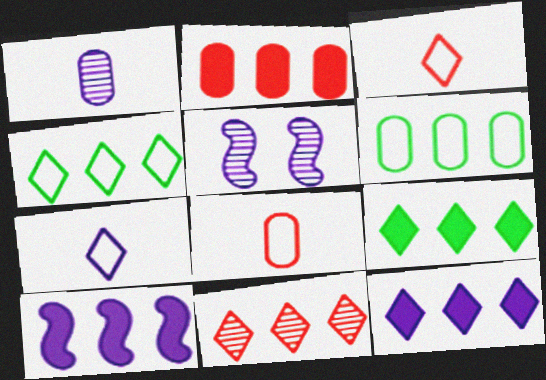[[2, 9, 10], 
[4, 11, 12], 
[5, 8, 9], 
[6, 10, 11]]